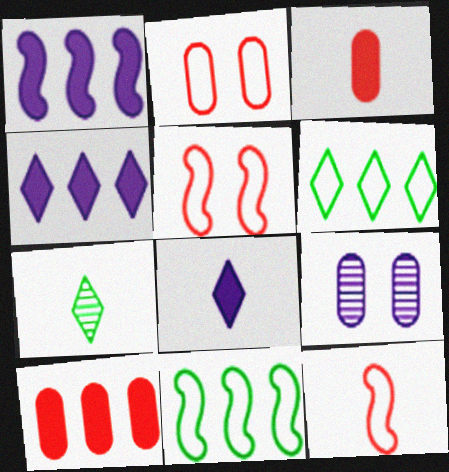[[1, 2, 7]]